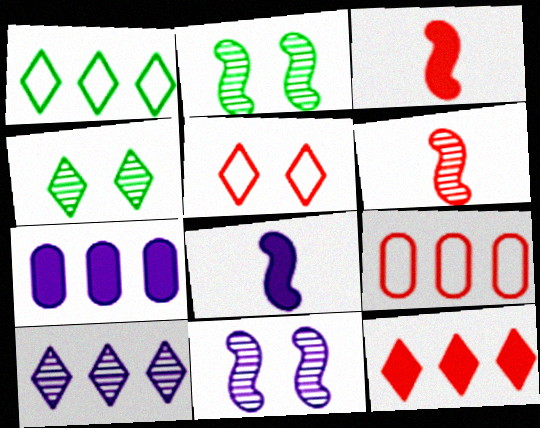[[1, 10, 12], 
[4, 8, 9]]